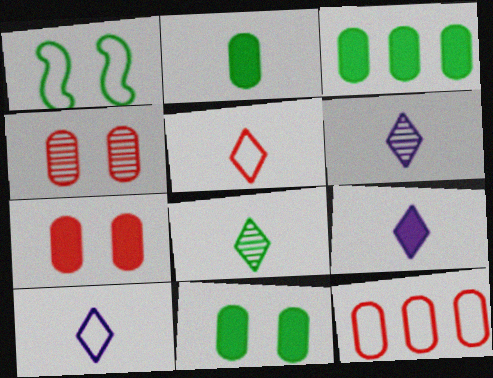[[1, 3, 8], 
[1, 10, 12], 
[2, 3, 11], 
[5, 8, 9], 
[6, 9, 10]]